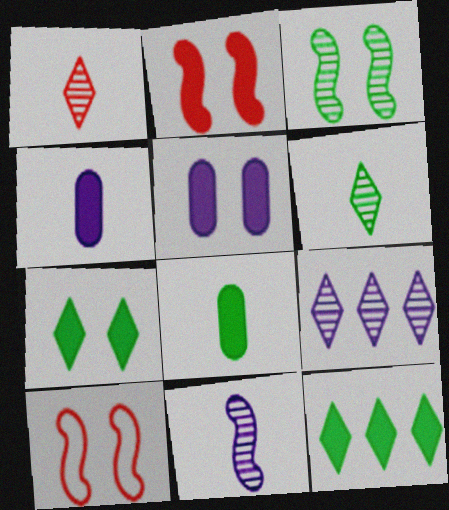[[2, 4, 12], 
[2, 5, 7], 
[8, 9, 10]]